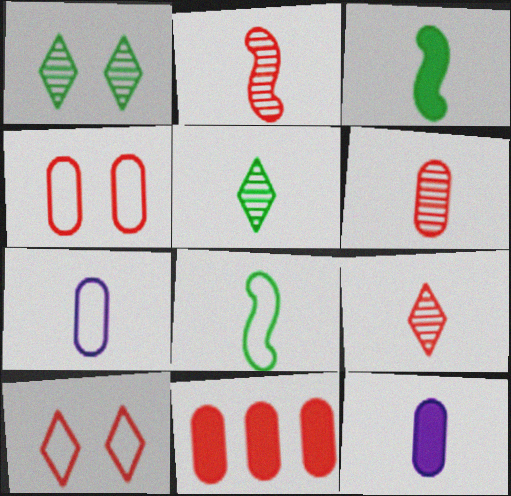[[2, 6, 9], 
[2, 10, 11], 
[3, 7, 9], 
[4, 6, 11], 
[8, 9, 12]]